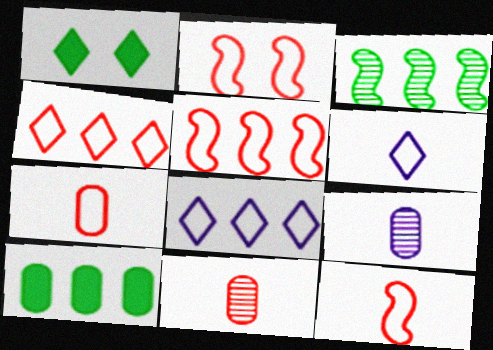[[1, 5, 9], 
[2, 4, 7], 
[2, 5, 12]]